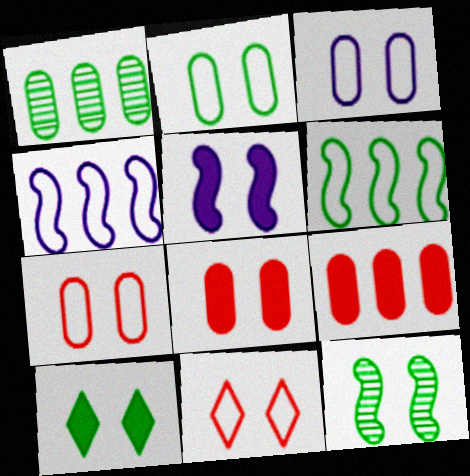[[2, 3, 7], 
[2, 10, 12], 
[5, 8, 10]]